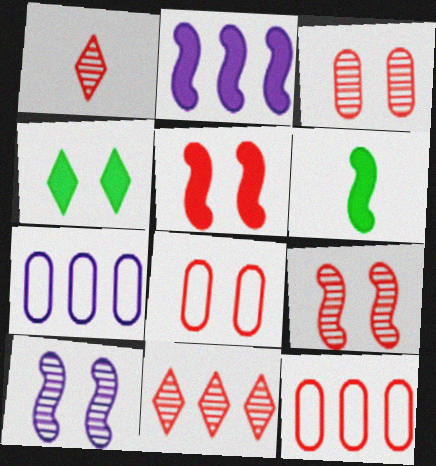[[1, 5, 12], 
[2, 5, 6], 
[4, 8, 10]]